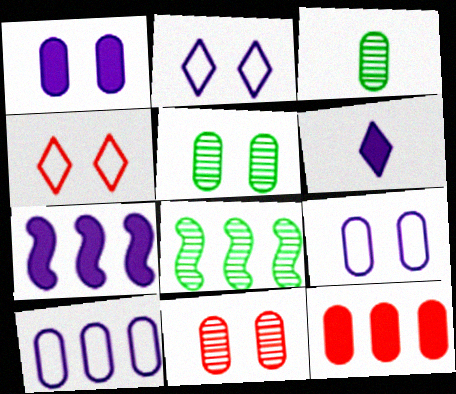[[1, 6, 7], 
[3, 4, 7], 
[3, 9, 12]]